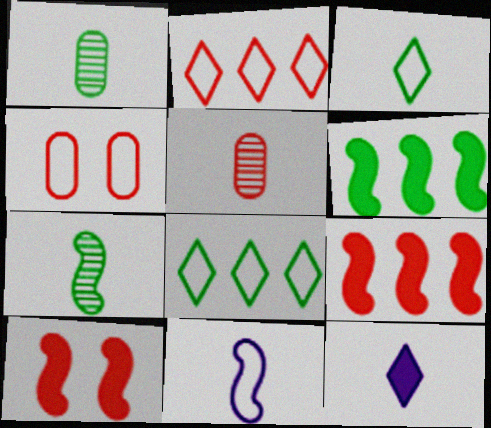[[2, 5, 10], 
[4, 8, 11]]